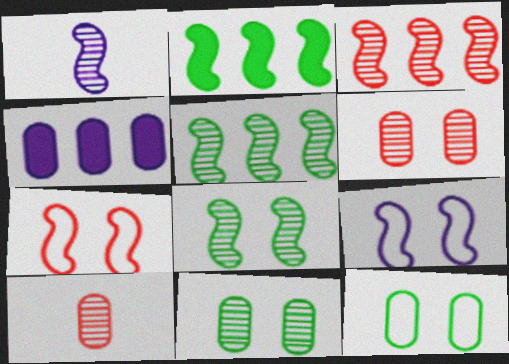[[1, 2, 7], 
[1, 3, 8], 
[4, 10, 12]]